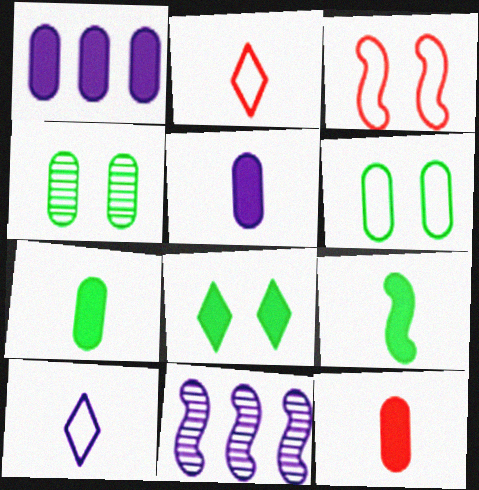[[3, 9, 11], 
[5, 7, 12]]